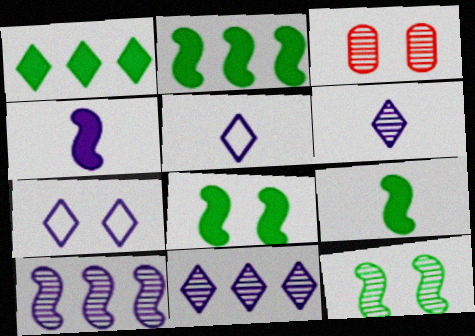[[2, 3, 5], 
[2, 8, 9], 
[3, 7, 8]]